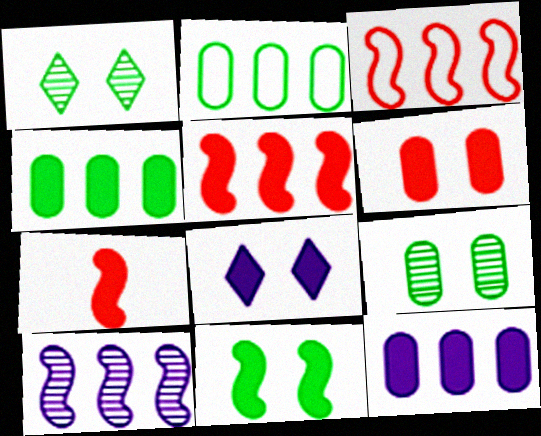[[4, 7, 8], 
[6, 8, 11]]